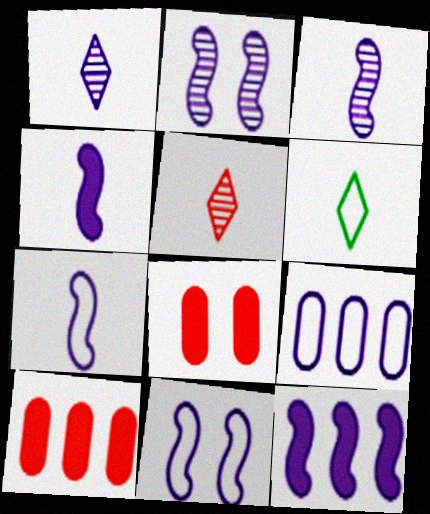[[2, 6, 10], 
[2, 7, 12], 
[3, 4, 7], 
[3, 11, 12]]